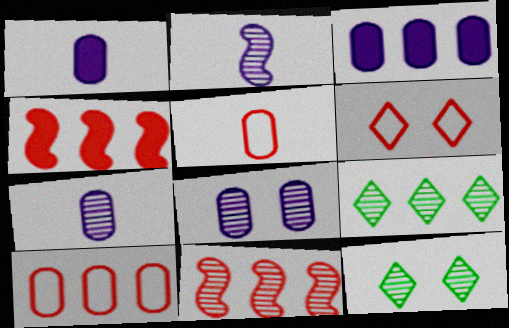[[7, 11, 12]]